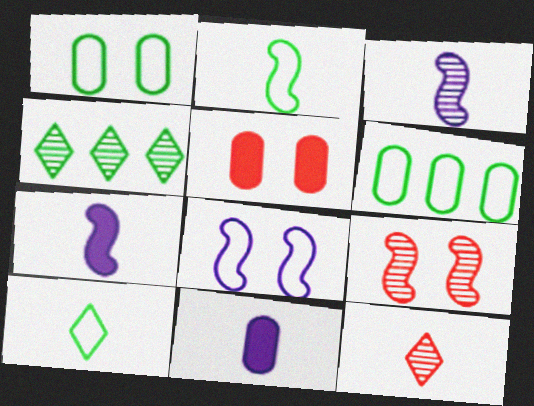[[2, 11, 12]]